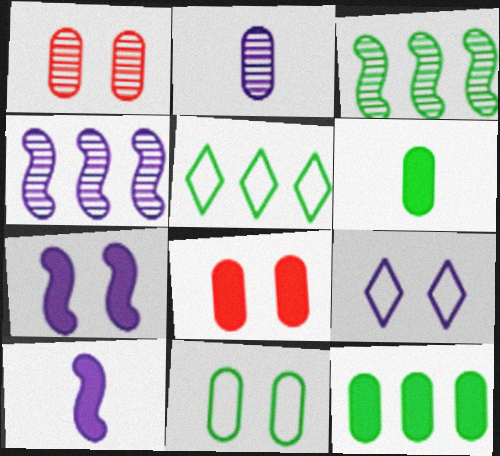[[1, 5, 10], 
[3, 5, 12]]